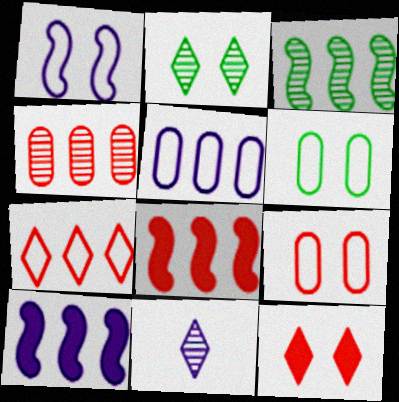[[4, 7, 8], 
[6, 8, 11]]